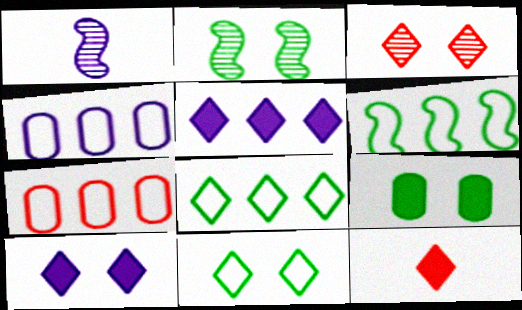[[1, 4, 10], 
[2, 4, 12], 
[2, 9, 11], 
[3, 10, 11]]